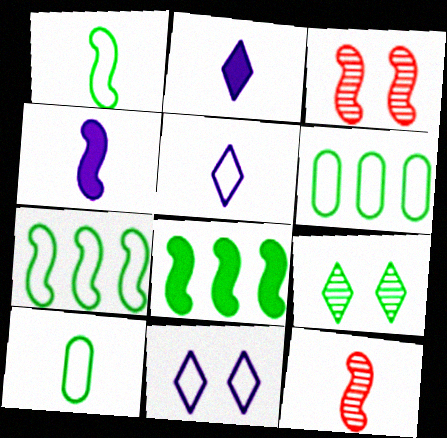[[1, 4, 12], 
[2, 3, 6], 
[2, 10, 12], 
[3, 4, 7], 
[8, 9, 10]]